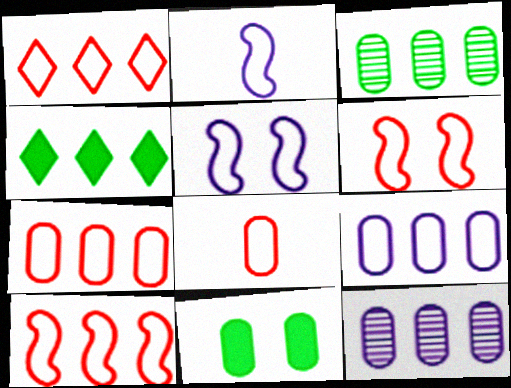[[1, 6, 8], 
[1, 7, 10], 
[4, 10, 12], 
[8, 11, 12]]